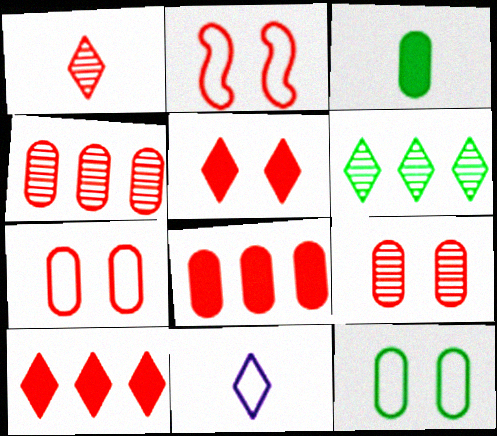[[1, 2, 8], 
[2, 5, 9], 
[5, 6, 11]]